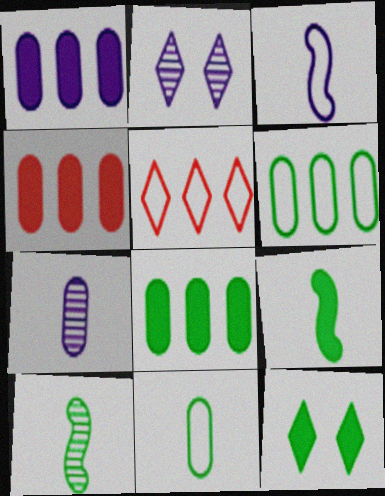[[1, 2, 3], 
[1, 4, 8], 
[6, 10, 12], 
[8, 9, 12]]